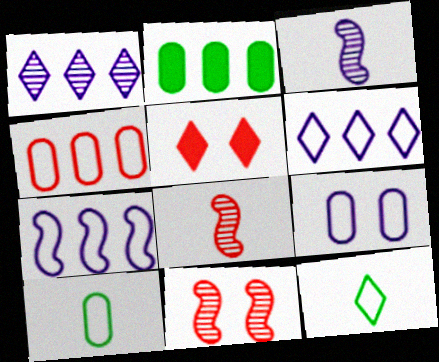[[1, 5, 12], 
[4, 5, 8], 
[4, 9, 10]]